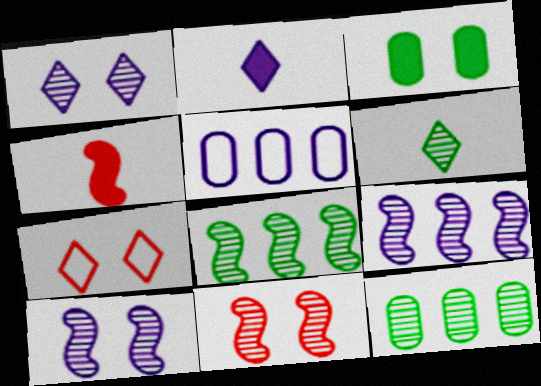[[2, 5, 10], 
[3, 7, 10]]